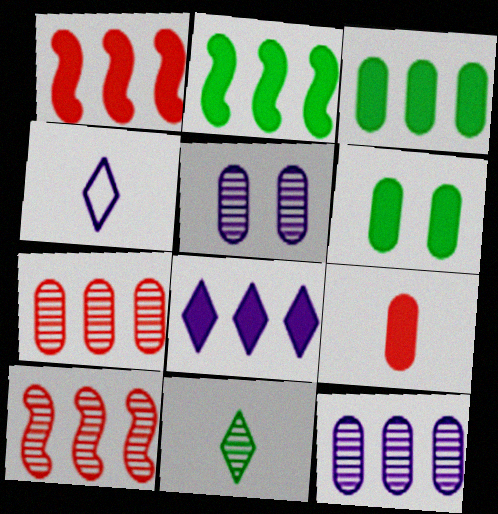[[1, 3, 8], 
[4, 6, 10], 
[5, 10, 11]]